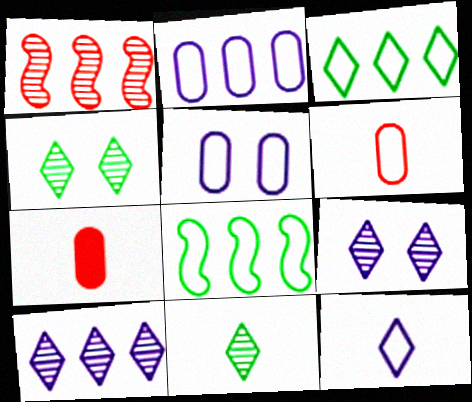[[7, 8, 9]]